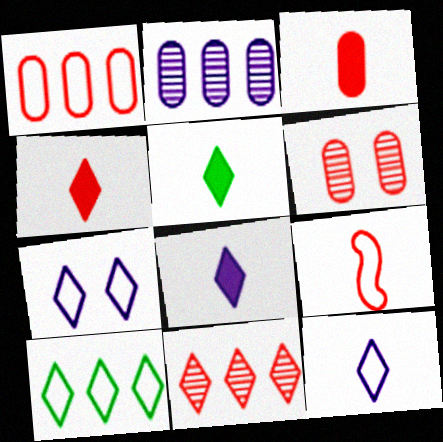[[1, 3, 6], 
[4, 5, 8], 
[5, 7, 11]]